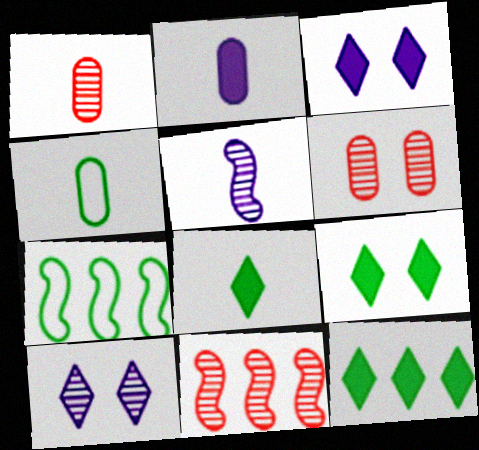[[1, 2, 4], 
[1, 3, 7], 
[3, 4, 11], 
[8, 9, 12]]